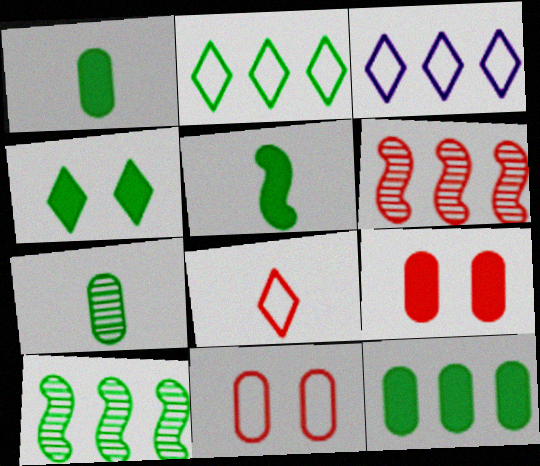[[2, 10, 12], 
[3, 6, 12], 
[4, 5, 12], 
[6, 8, 9]]